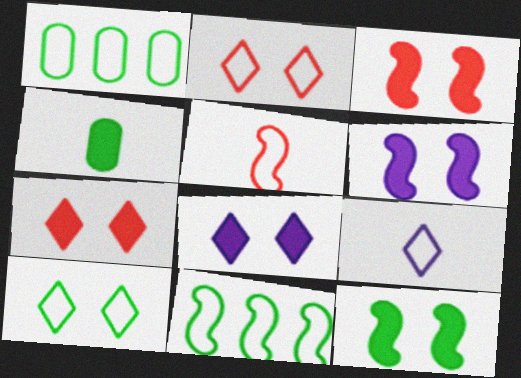[[3, 6, 12]]